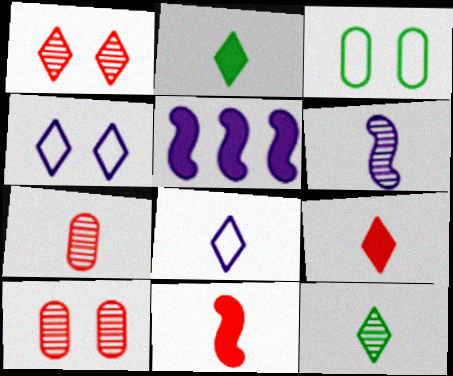[[6, 7, 12], 
[8, 9, 12]]